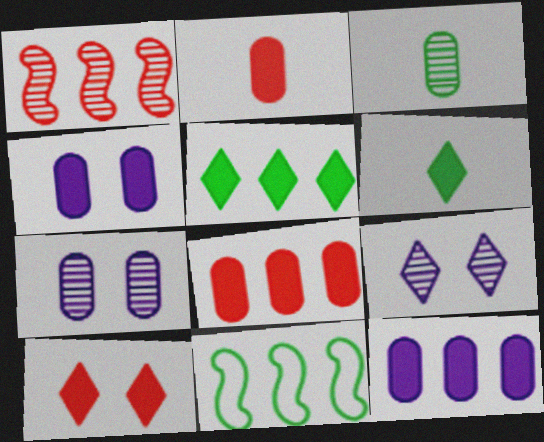[[1, 3, 9], 
[2, 9, 11]]